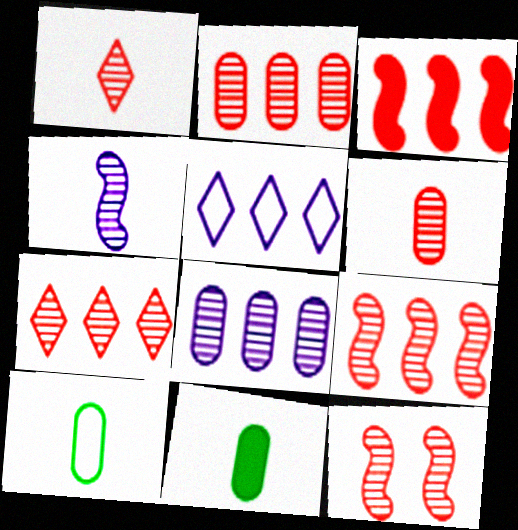[[1, 2, 12], 
[2, 7, 9], 
[5, 11, 12], 
[6, 7, 12]]